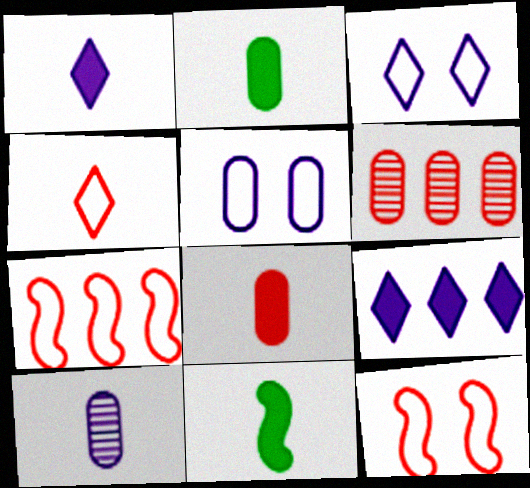[[1, 8, 11], 
[2, 5, 6], 
[3, 6, 11], 
[4, 10, 11]]